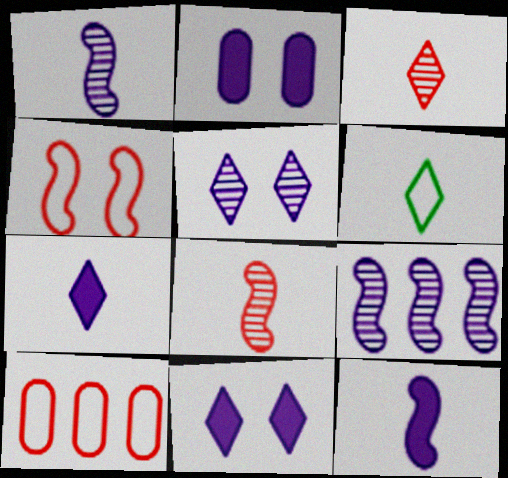[[3, 6, 7]]